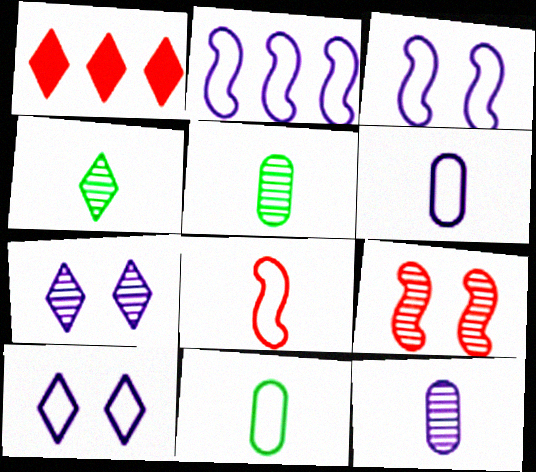[[1, 3, 5], 
[1, 4, 10], 
[2, 6, 10]]